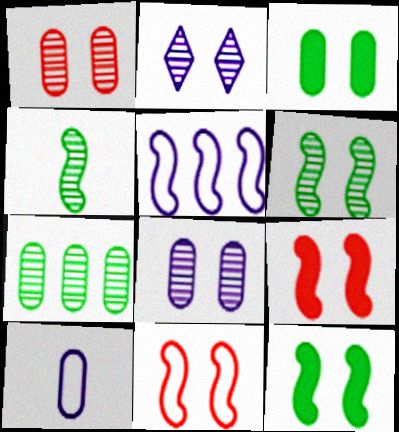[[1, 2, 6], 
[2, 3, 11], 
[4, 5, 9]]